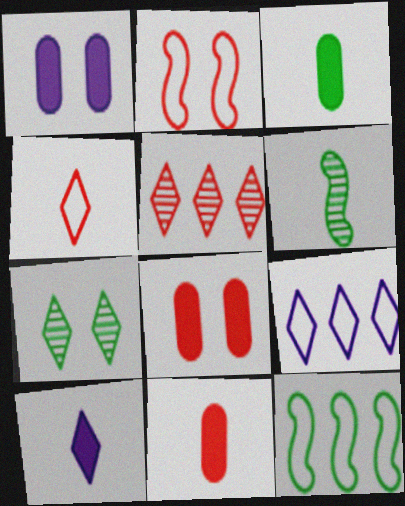[[1, 2, 7], 
[2, 5, 11], 
[3, 7, 12], 
[6, 8, 9]]